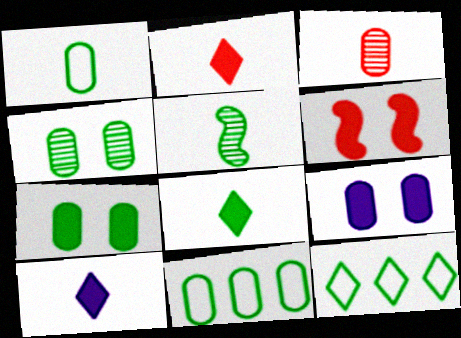[[1, 5, 8], 
[2, 8, 10], 
[3, 9, 11], 
[5, 7, 12]]